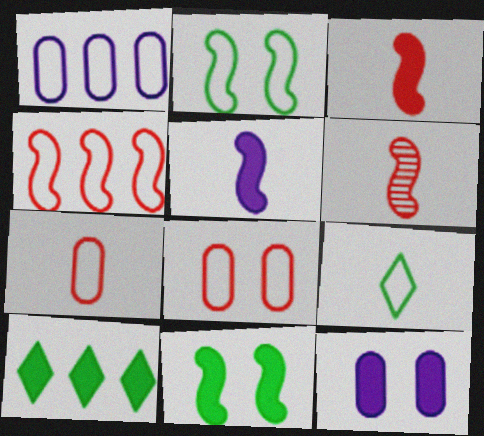[[3, 10, 12]]